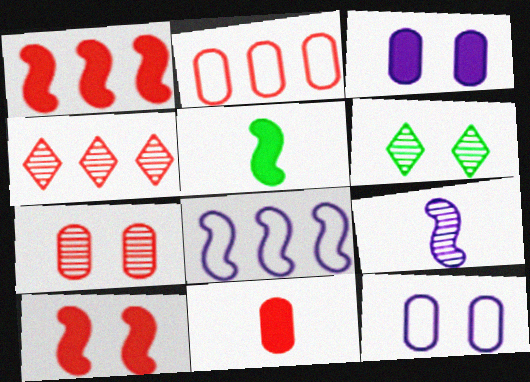[[1, 2, 4], 
[2, 7, 11], 
[4, 5, 12], 
[6, 8, 11], 
[6, 10, 12]]